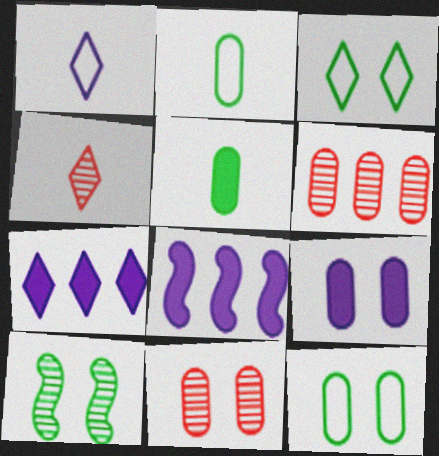[[2, 6, 9], 
[3, 4, 7], 
[4, 8, 12], 
[9, 11, 12]]